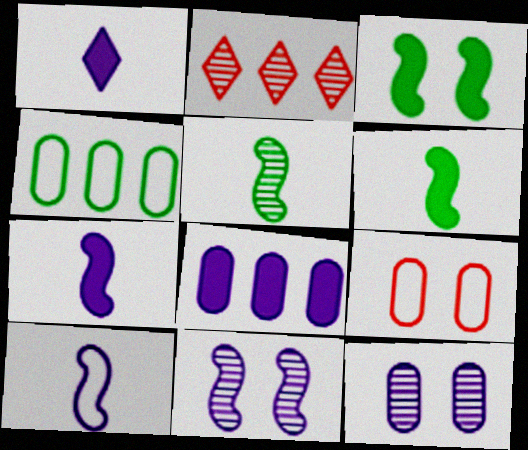[[2, 5, 12]]